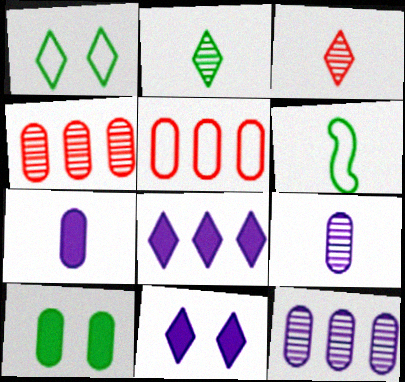[[1, 3, 8], 
[3, 6, 7], 
[4, 6, 11], 
[5, 9, 10]]